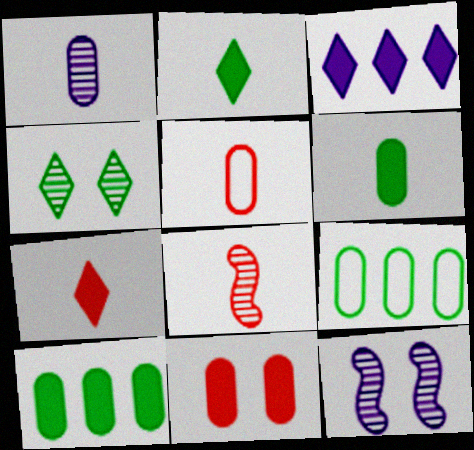[[1, 5, 6], 
[1, 9, 11], 
[5, 7, 8], 
[7, 9, 12]]